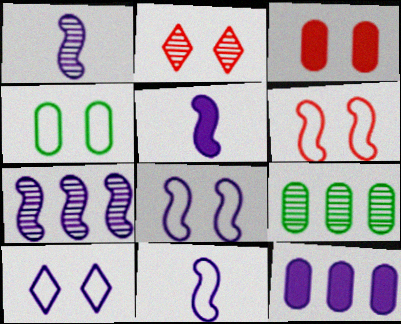[[1, 2, 9], 
[1, 5, 11], 
[1, 10, 12], 
[2, 3, 6], 
[4, 6, 10], 
[5, 7, 8]]